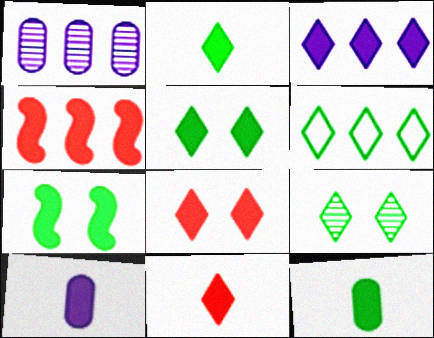[[1, 4, 6], 
[2, 3, 8], 
[2, 6, 9], 
[3, 5, 11], 
[4, 5, 10]]